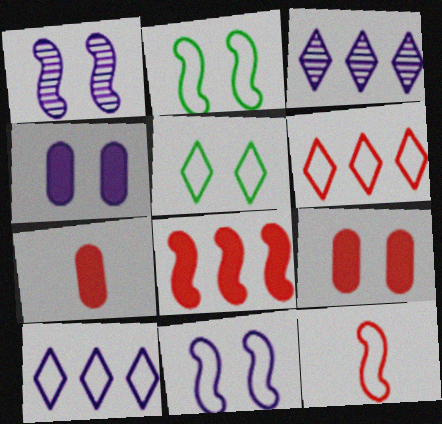[[1, 5, 9], 
[2, 3, 7]]